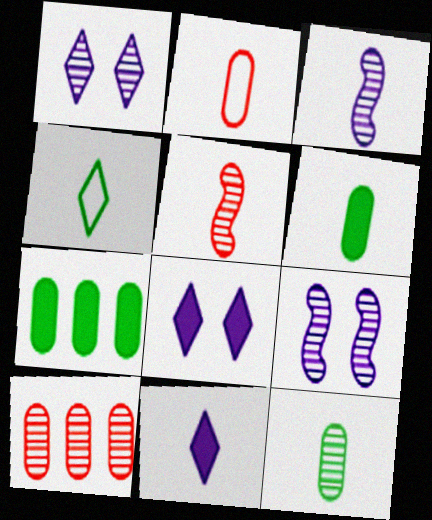[]